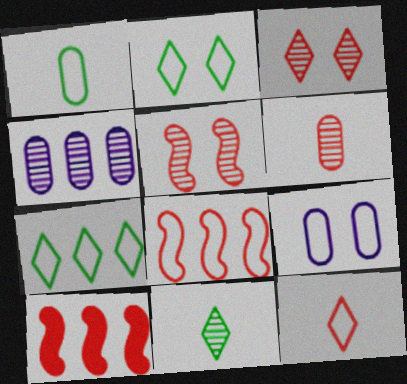[[4, 5, 11], 
[4, 7, 10], 
[9, 10, 11]]